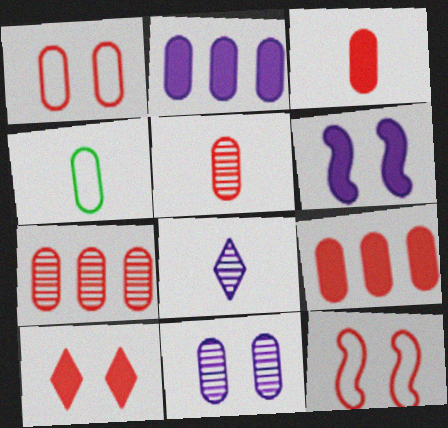[[1, 3, 7], 
[1, 5, 9], 
[4, 9, 11]]